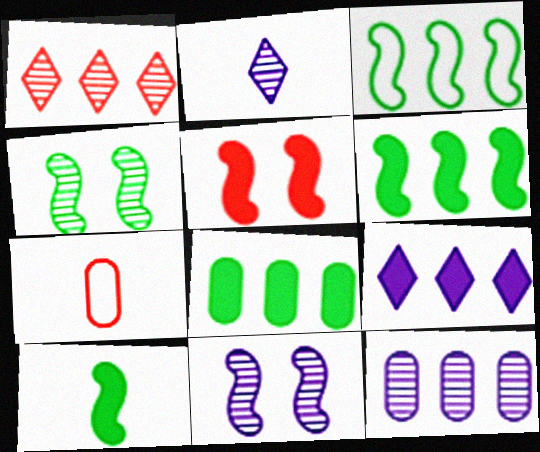[[1, 5, 7], 
[2, 7, 10], 
[2, 11, 12], 
[3, 4, 10], 
[4, 7, 9]]